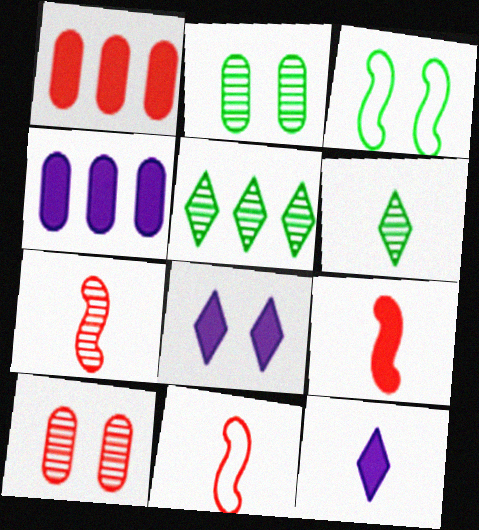[[3, 8, 10], 
[7, 9, 11]]